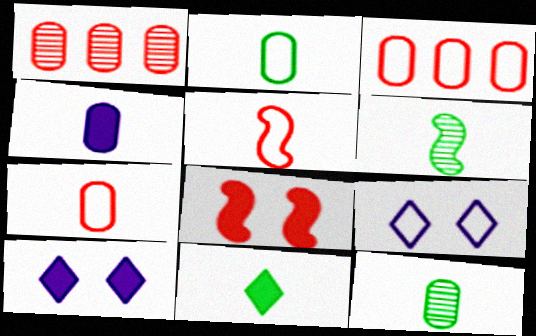[[2, 6, 11], 
[3, 6, 10], 
[4, 7, 12]]